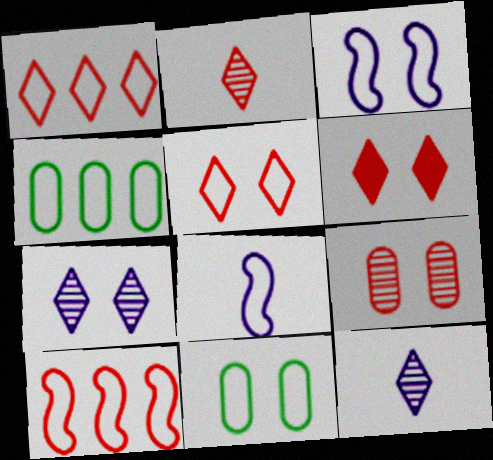[[1, 2, 6], 
[1, 8, 11], 
[3, 5, 11], 
[4, 5, 8]]